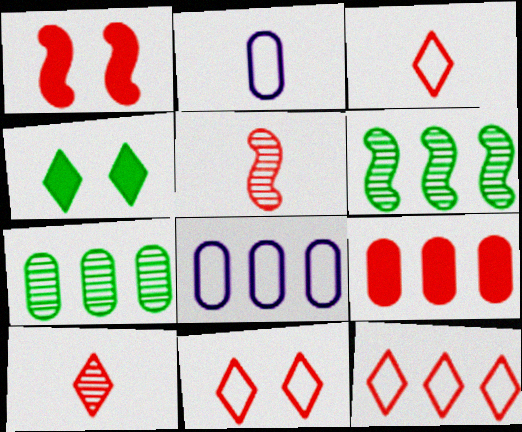[[3, 11, 12], 
[4, 5, 8], 
[5, 9, 11], 
[7, 8, 9]]